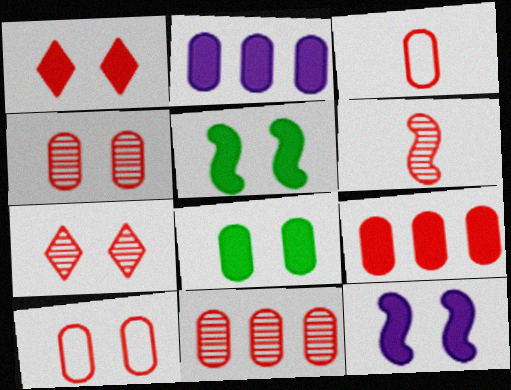[[1, 8, 12], 
[3, 4, 9], 
[6, 7, 11]]